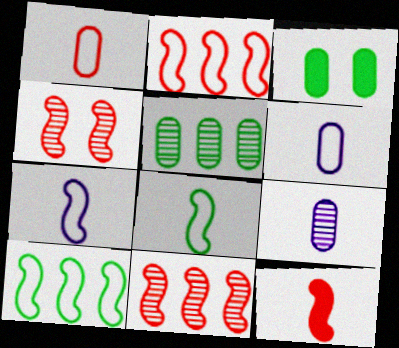[[2, 4, 12]]